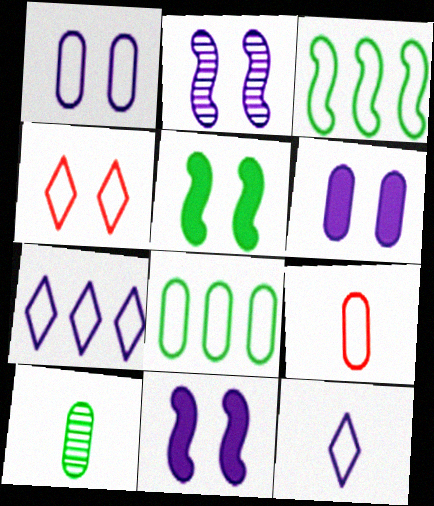[[1, 8, 9]]